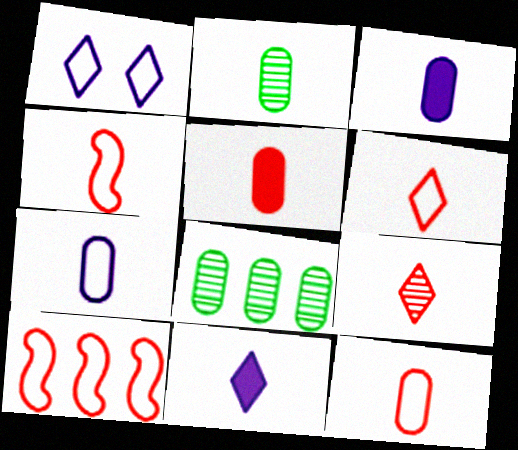[[2, 3, 12], 
[2, 4, 11], 
[2, 5, 7], 
[4, 5, 9], 
[4, 6, 12]]